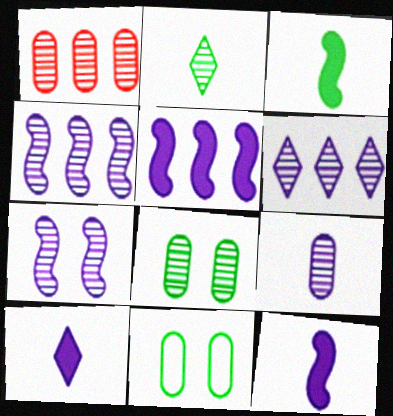[[1, 2, 7], 
[1, 8, 9], 
[6, 7, 9]]